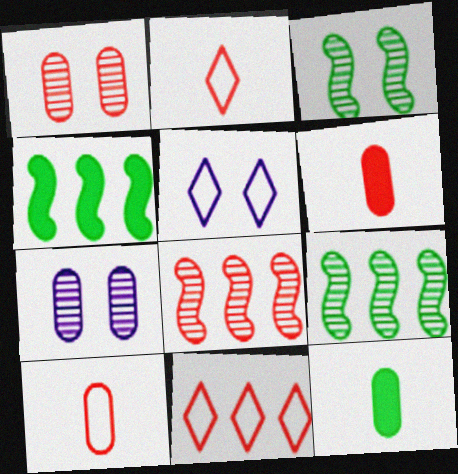[[2, 4, 7], 
[5, 6, 9], 
[5, 8, 12]]